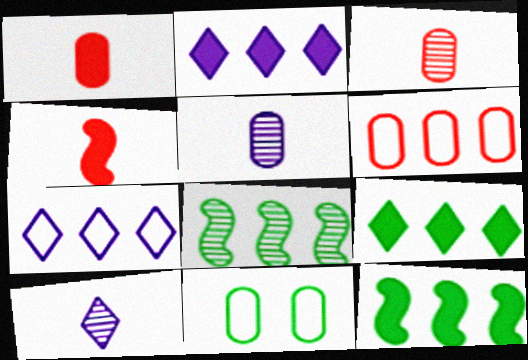[[2, 6, 8]]